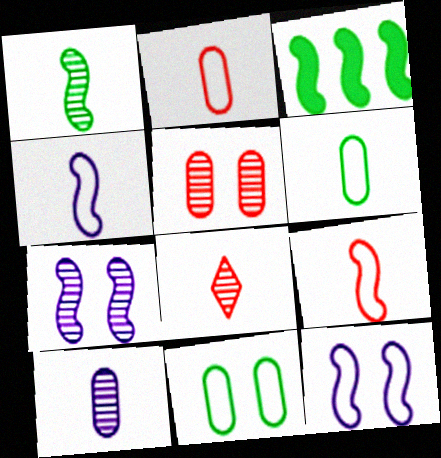[[1, 8, 10], 
[3, 7, 9]]